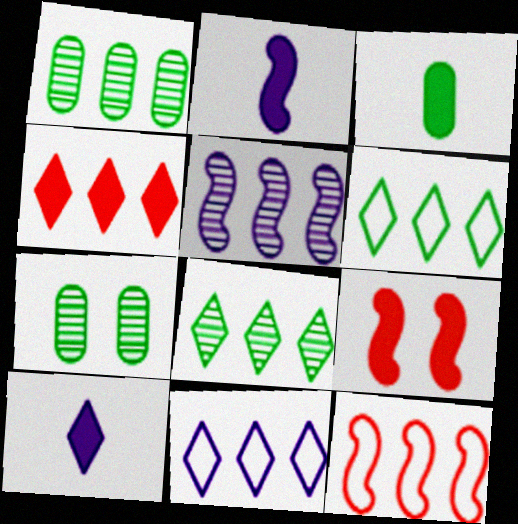[[4, 8, 11], 
[7, 10, 12]]